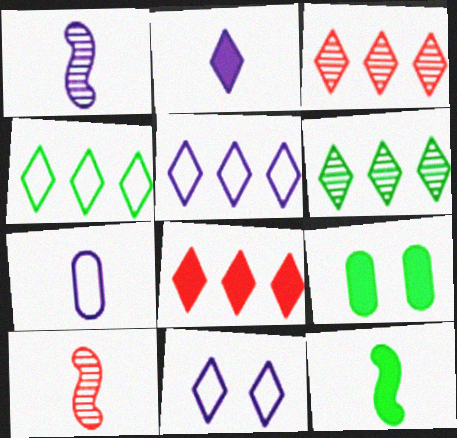[[1, 2, 7], 
[5, 6, 8], 
[5, 9, 10]]